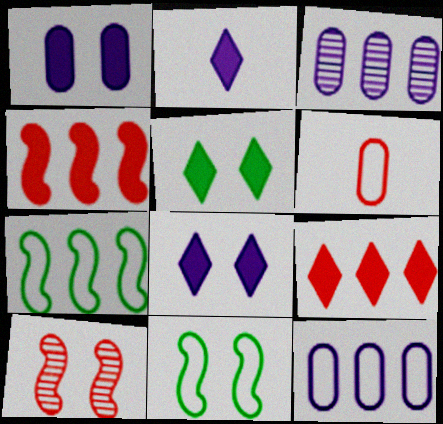[[2, 5, 9], 
[3, 7, 9], 
[6, 9, 10]]